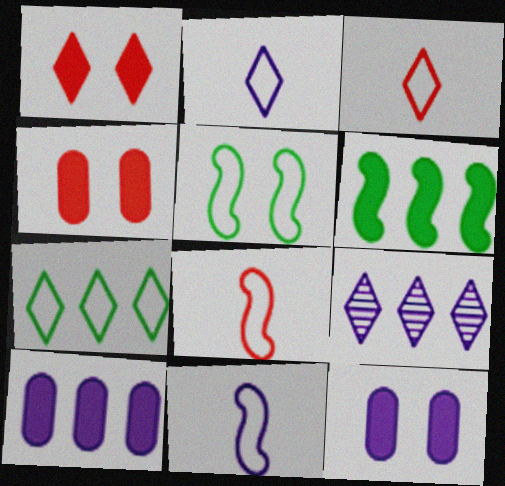[[9, 11, 12]]